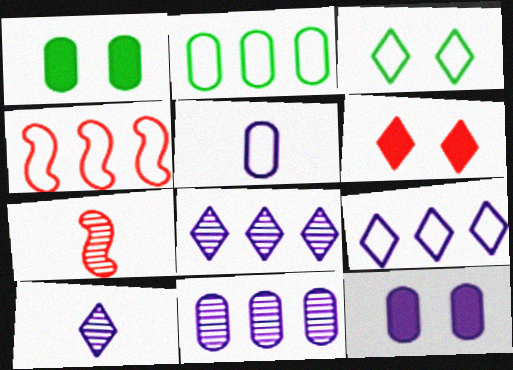[[1, 4, 10], 
[1, 7, 9], 
[2, 4, 9], 
[3, 4, 5], 
[5, 11, 12]]